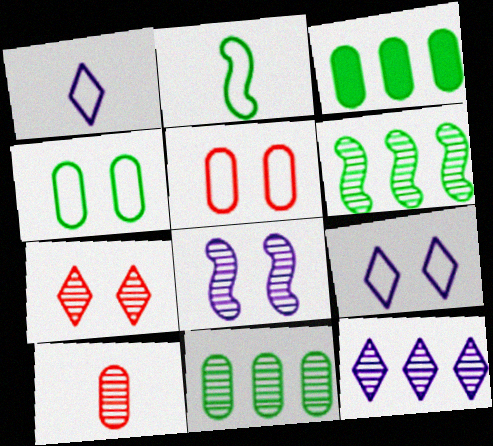[]